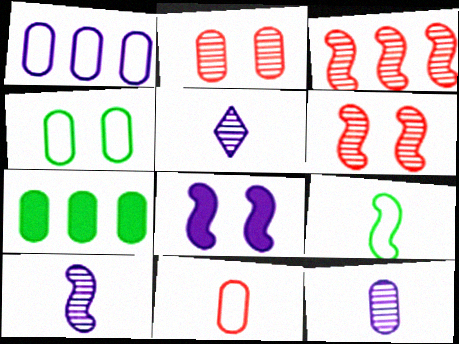[[1, 4, 11], 
[1, 5, 8], 
[3, 8, 9], 
[5, 10, 12]]